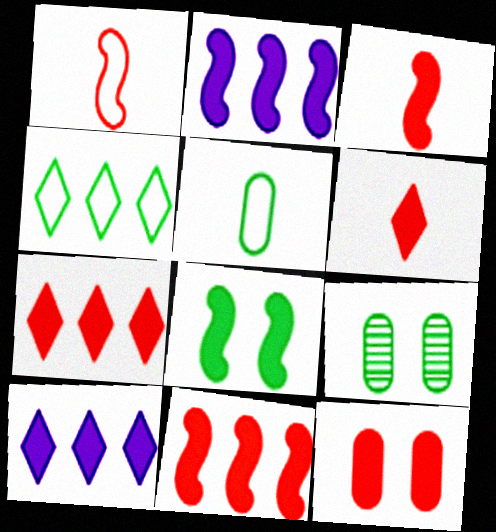[[1, 9, 10], 
[2, 3, 8], 
[3, 7, 12], 
[6, 11, 12]]